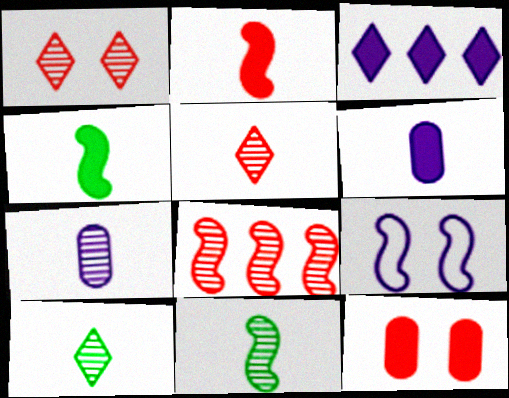[[3, 4, 12], 
[3, 7, 9], 
[4, 8, 9], 
[5, 7, 11]]